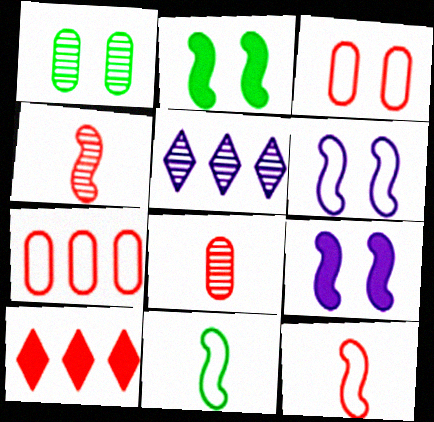[[1, 4, 5], 
[3, 4, 10]]